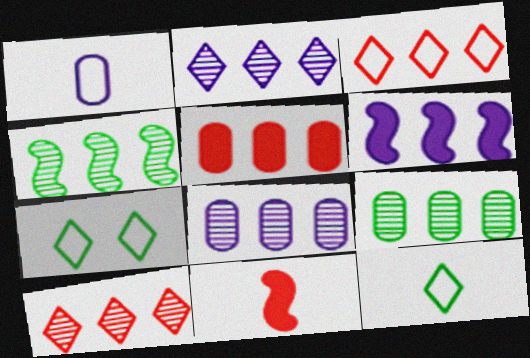[[3, 6, 9], 
[4, 8, 10], 
[7, 8, 11]]